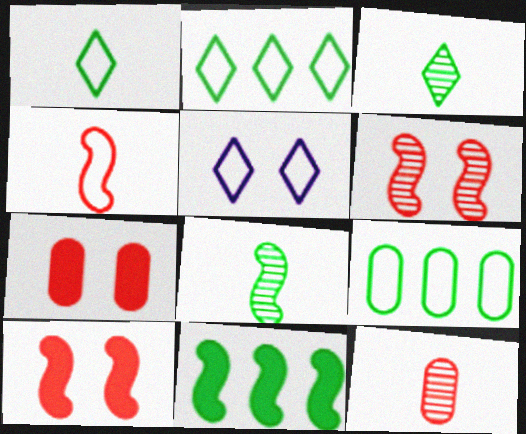[[4, 5, 9], 
[5, 11, 12]]